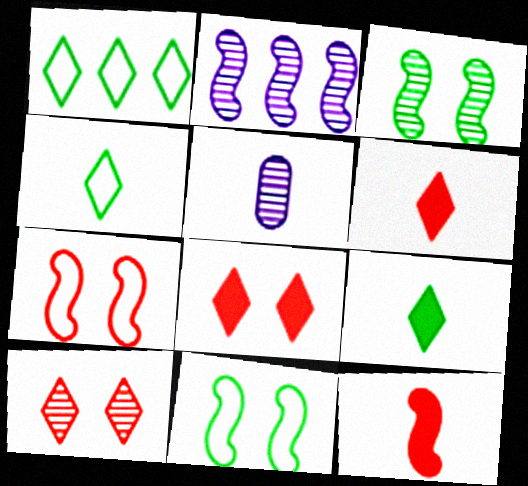[[2, 11, 12], 
[4, 5, 12]]